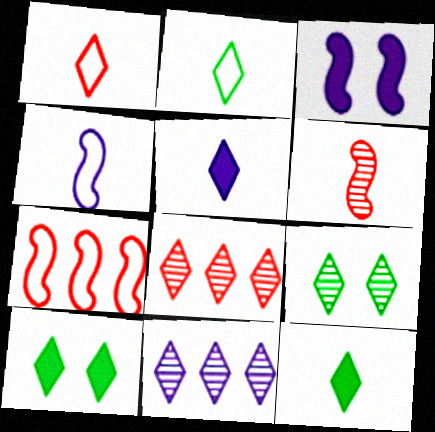[[1, 10, 11]]